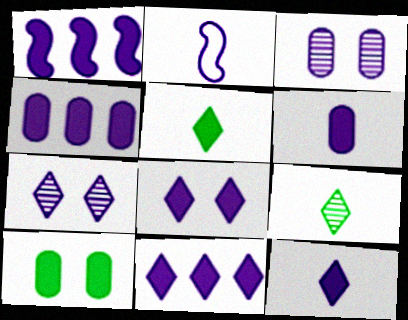[[1, 4, 11], 
[1, 6, 8], 
[2, 3, 11], 
[2, 4, 7], 
[8, 11, 12]]